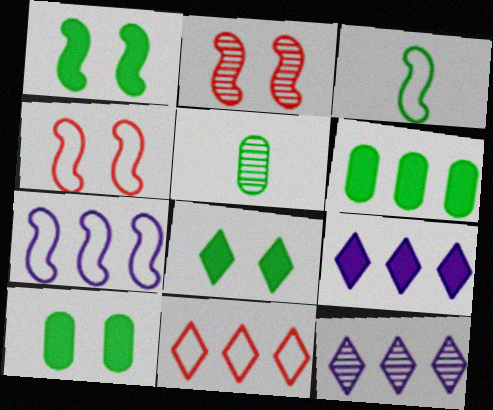[[1, 8, 10], 
[2, 5, 12], 
[3, 4, 7], 
[4, 5, 9]]